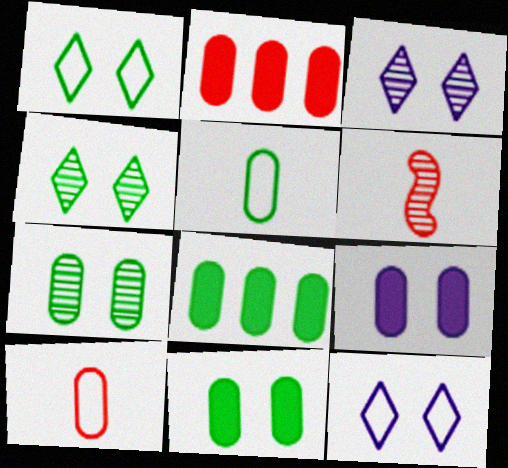[[5, 7, 8], 
[6, 8, 12]]